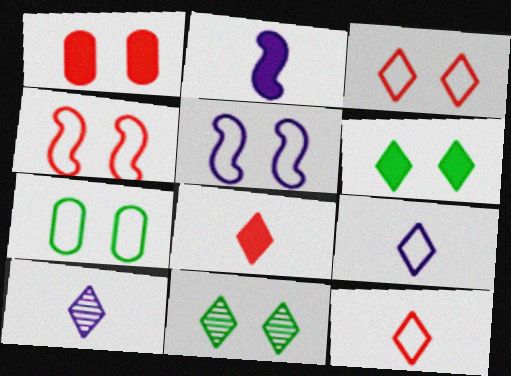[[1, 5, 11], 
[3, 5, 7]]